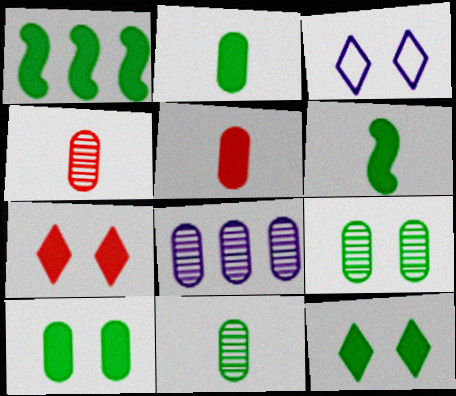[[1, 2, 12], 
[1, 3, 4], 
[4, 8, 9]]